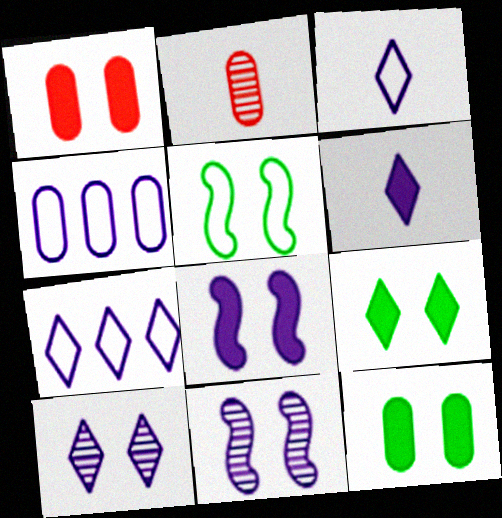[[1, 5, 10], 
[1, 8, 9], 
[2, 4, 12], 
[4, 6, 11], 
[6, 7, 10]]